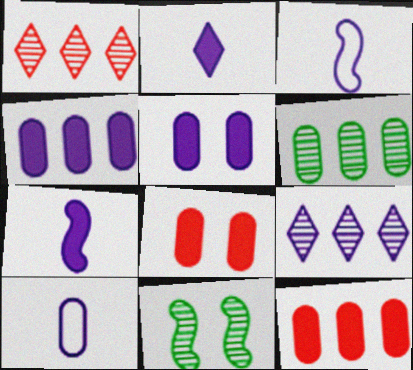[[3, 5, 9], 
[6, 8, 10]]